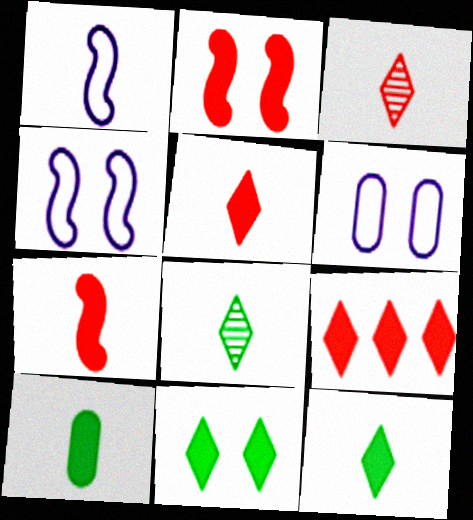[[1, 3, 10]]